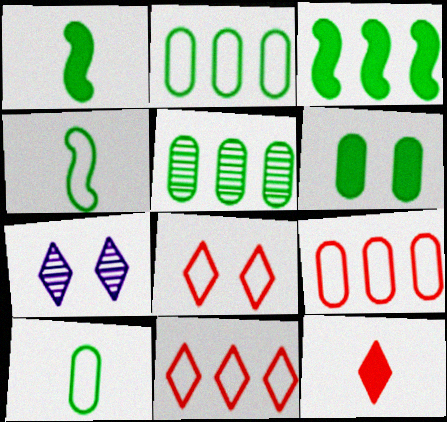[[1, 7, 9], 
[5, 6, 10]]